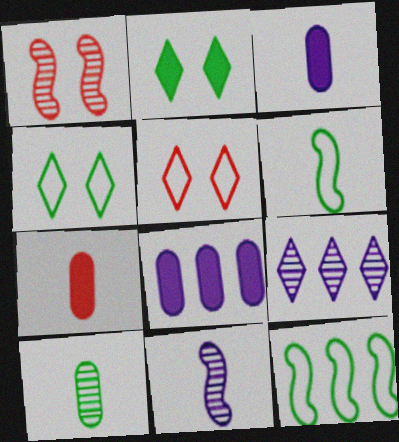[[1, 9, 10], 
[2, 10, 12]]